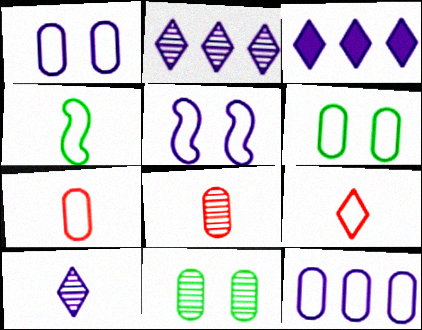[[6, 7, 12]]